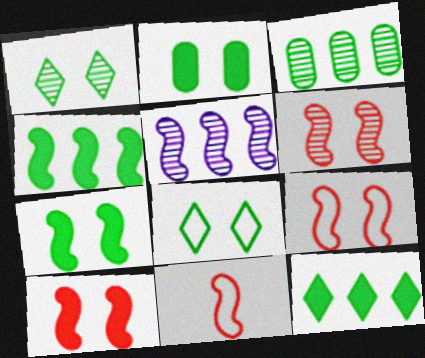[[5, 7, 11], 
[6, 9, 10]]